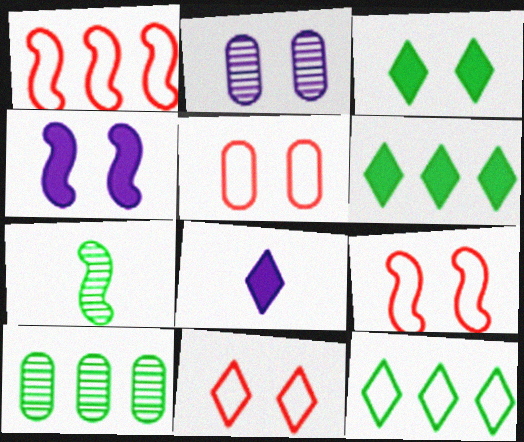[[1, 4, 7], 
[2, 3, 9], 
[5, 9, 11], 
[8, 9, 10]]